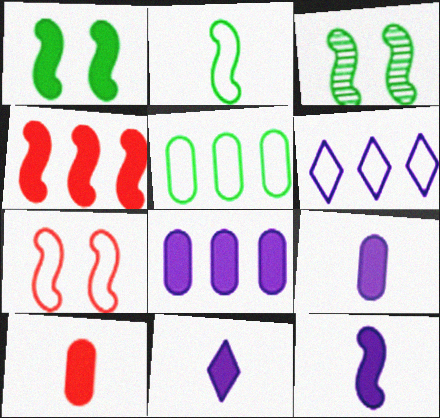[[1, 4, 12], 
[3, 6, 10], 
[9, 11, 12]]